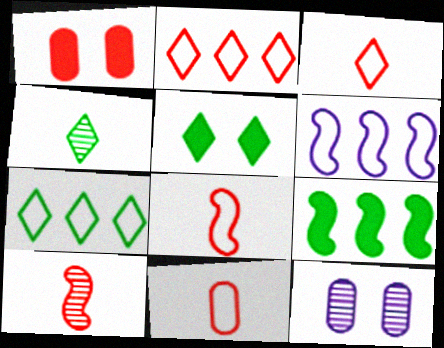[[1, 2, 10], 
[1, 4, 6], 
[3, 8, 11], 
[3, 9, 12], 
[4, 5, 7]]